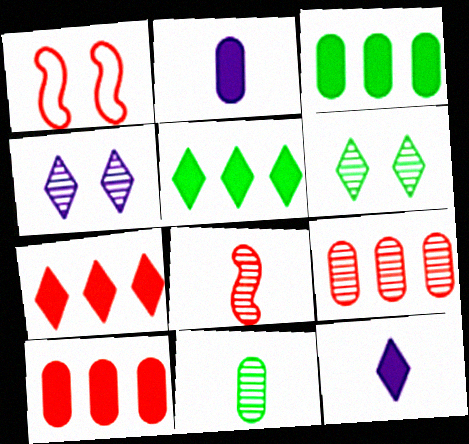[]